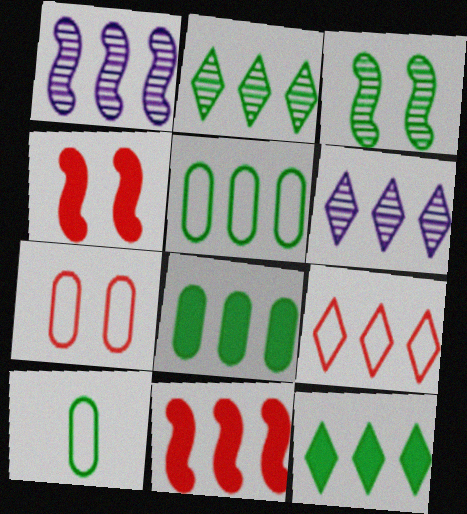[[1, 8, 9], 
[3, 10, 12], 
[4, 6, 10], 
[5, 6, 11], 
[6, 9, 12]]